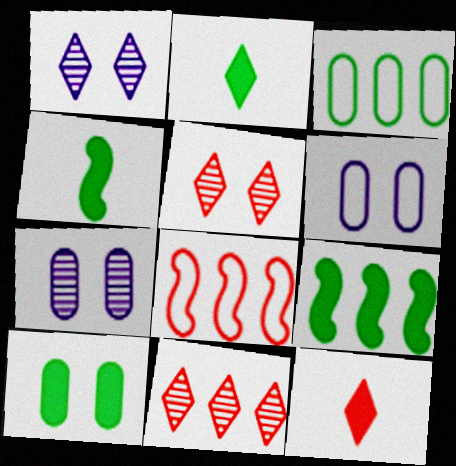[[2, 7, 8], 
[2, 9, 10], 
[4, 6, 11]]